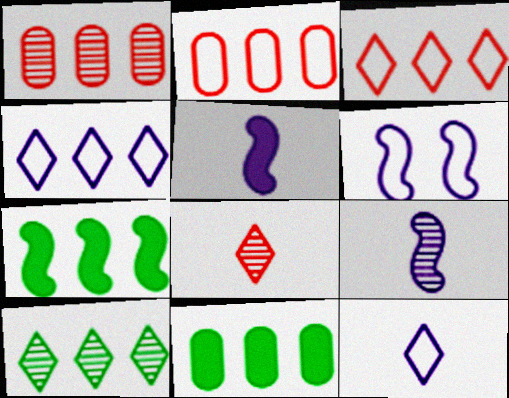[[1, 4, 7], 
[6, 8, 11]]